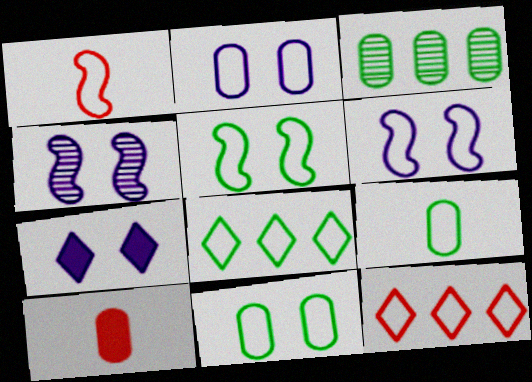[[1, 2, 8], 
[1, 3, 7], 
[2, 3, 10], 
[2, 4, 7], 
[4, 8, 10], 
[5, 8, 9], 
[6, 9, 12]]